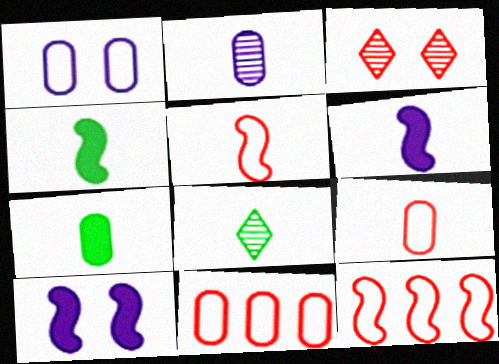[[2, 7, 9], 
[6, 8, 9], 
[8, 10, 11]]